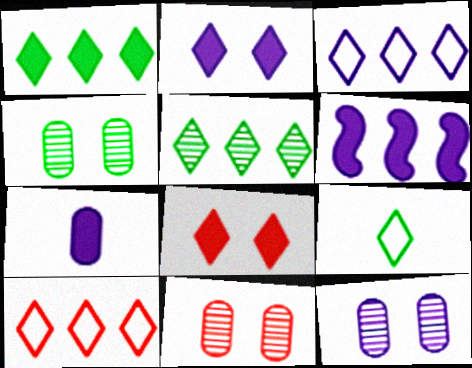[[2, 6, 7], 
[4, 11, 12], 
[6, 9, 11]]